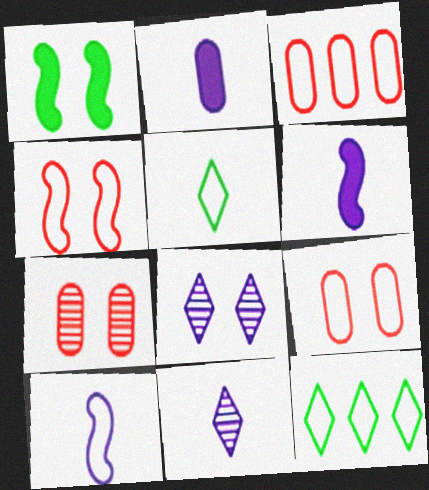[[1, 3, 11], 
[1, 8, 9], 
[2, 10, 11], 
[6, 7, 12], 
[9, 10, 12]]